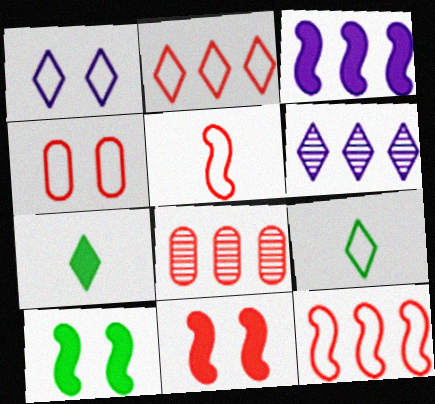[[1, 2, 9], 
[2, 4, 5]]